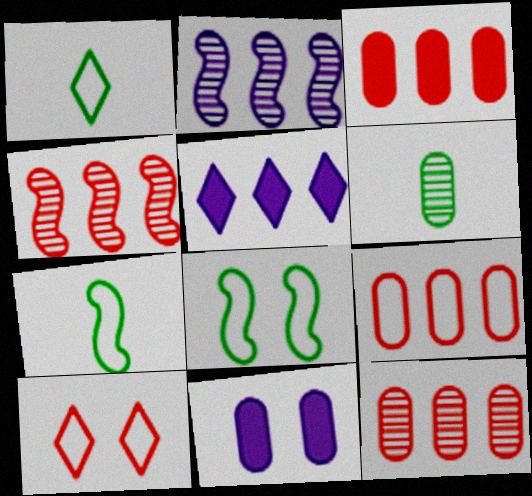[[1, 4, 11], 
[3, 9, 12], 
[6, 9, 11]]